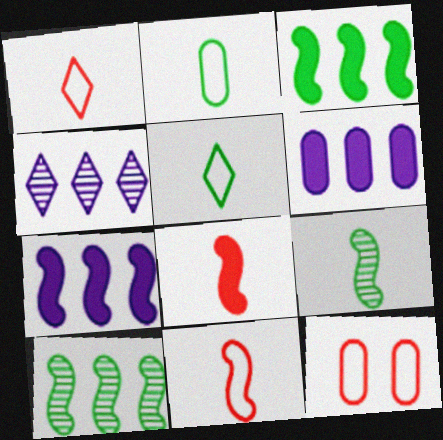[]